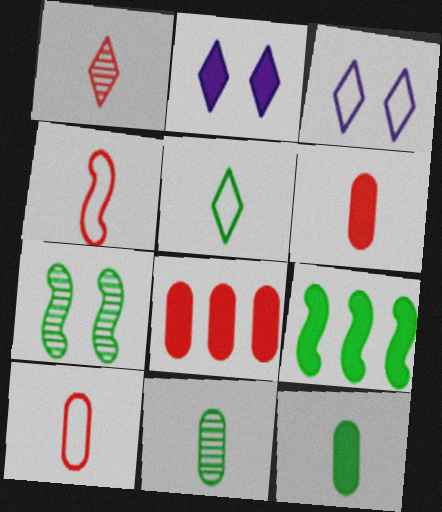[[1, 4, 6], 
[2, 6, 9]]